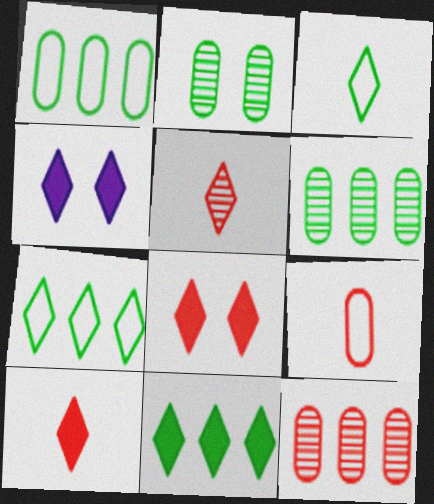[[4, 5, 7], 
[4, 10, 11]]